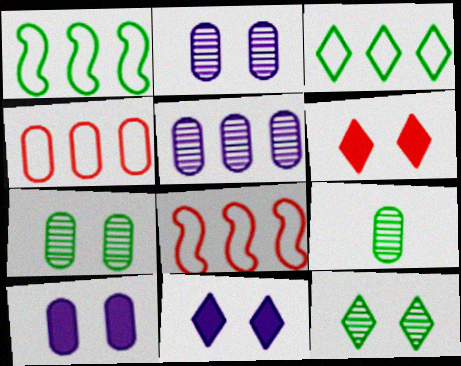[[4, 9, 10], 
[8, 9, 11]]